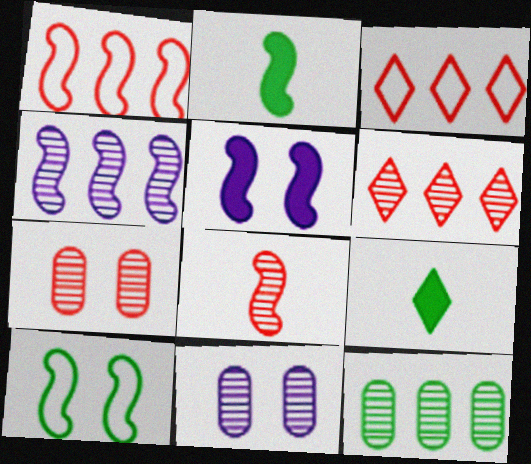[[1, 9, 11], 
[2, 3, 11], 
[4, 6, 12], 
[6, 7, 8], 
[9, 10, 12]]